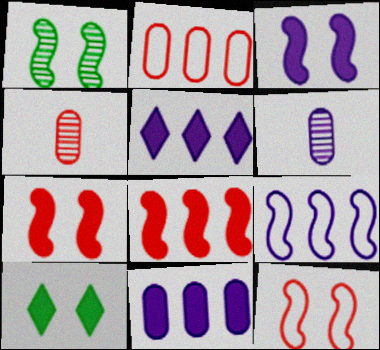[[1, 3, 12], 
[4, 9, 10]]